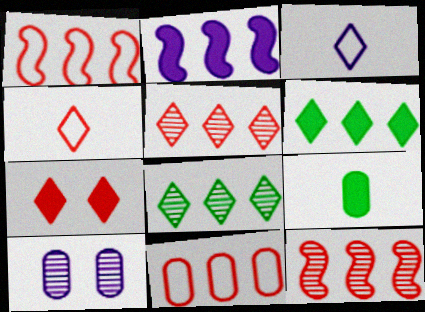[[2, 3, 10], 
[2, 7, 9], 
[2, 8, 11], 
[3, 7, 8], 
[4, 5, 7], 
[9, 10, 11]]